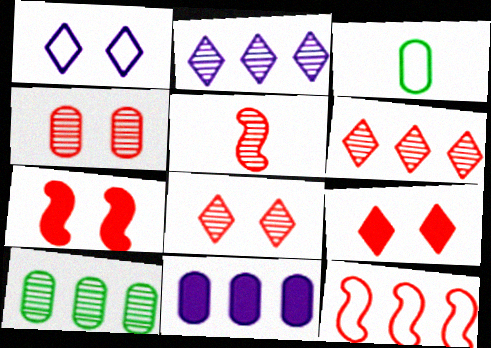[[1, 3, 12], 
[2, 3, 7], 
[3, 4, 11], 
[4, 5, 6], 
[5, 7, 12]]